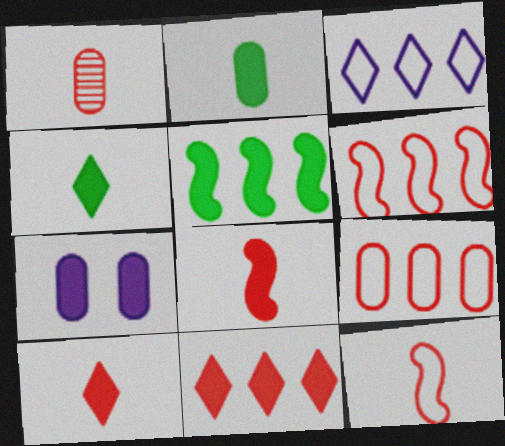[[1, 10, 12], 
[5, 7, 10]]